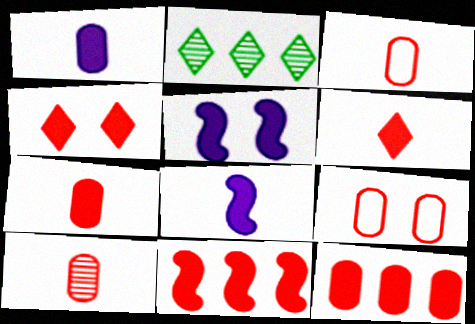[[2, 3, 5], 
[2, 8, 9], 
[3, 7, 10], 
[4, 7, 11], 
[9, 10, 12]]